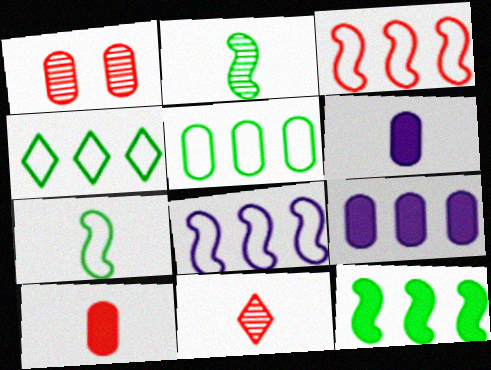[[1, 5, 6], 
[6, 7, 11]]